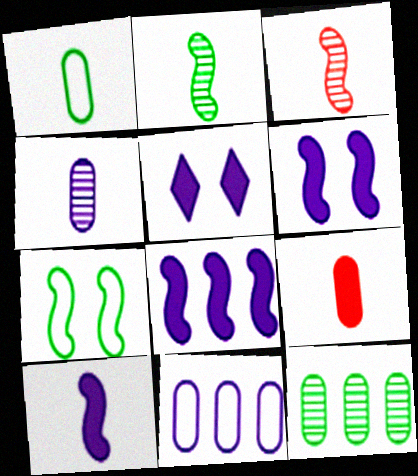[[1, 4, 9], 
[3, 7, 8], 
[6, 8, 10]]